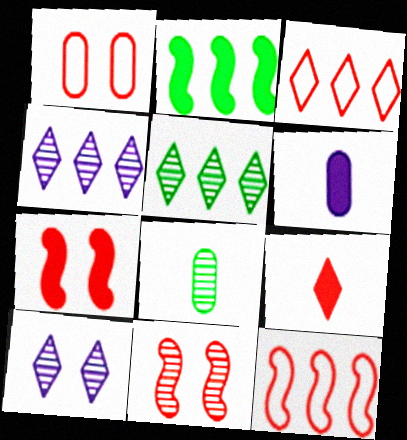[[4, 8, 11]]